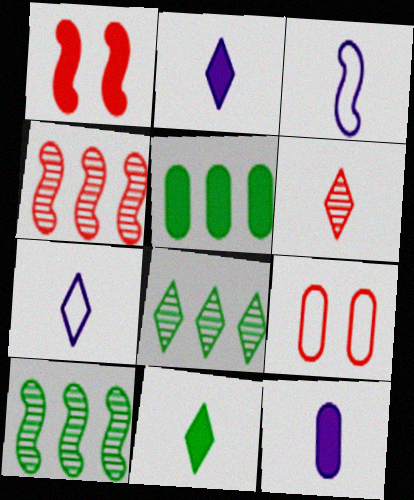[[1, 2, 5], 
[1, 3, 10], 
[2, 9, 10], 
[6, 7, 11]]